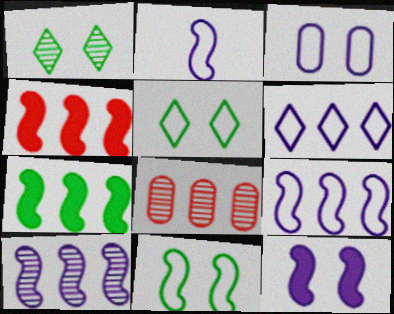[[2, 3, 6], 
[2, 10, 12], 
[6, 7, 8]]